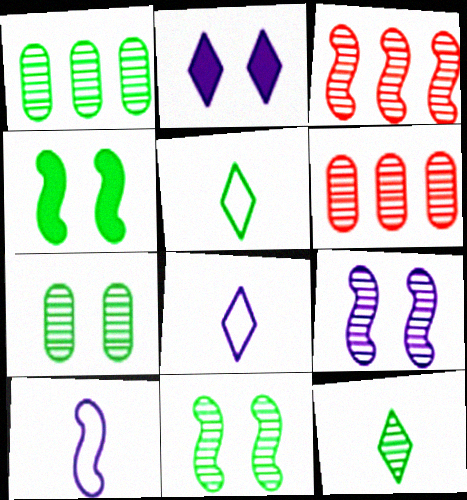[[1, 4, 5], 
[1, 11, 12], 
[3, 4, 10], 
[4, 6, 8], 
[6, 9, 12]]